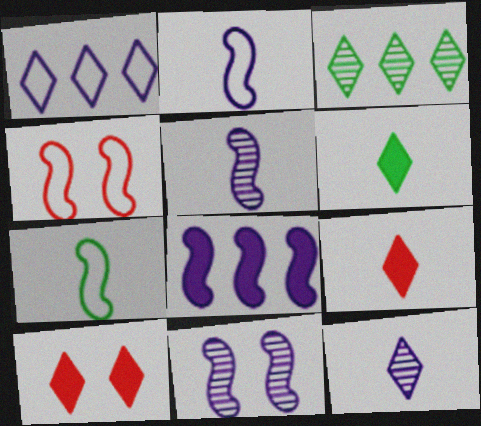[[2, 8, 11]]